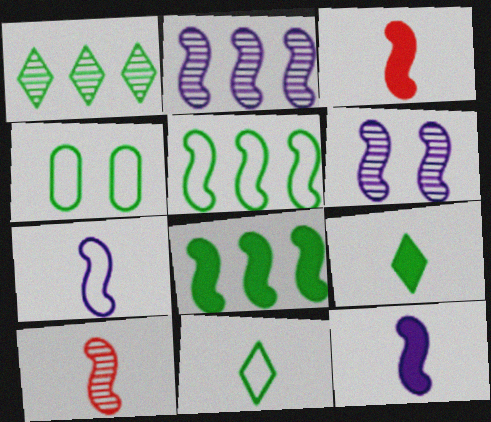[[3, 5, 6], 
[4, 5, 11]]